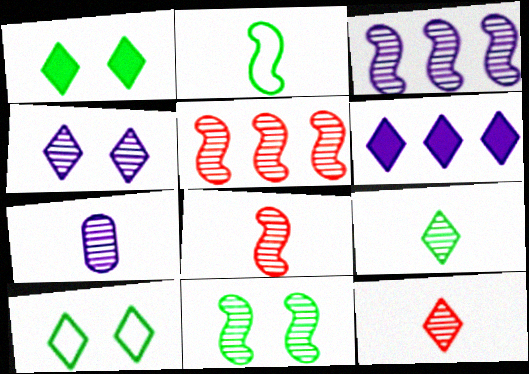[[3, 4, 7], 
[3, 8, 11], 
[6, 10, 12], 
[7, 8, 9]]